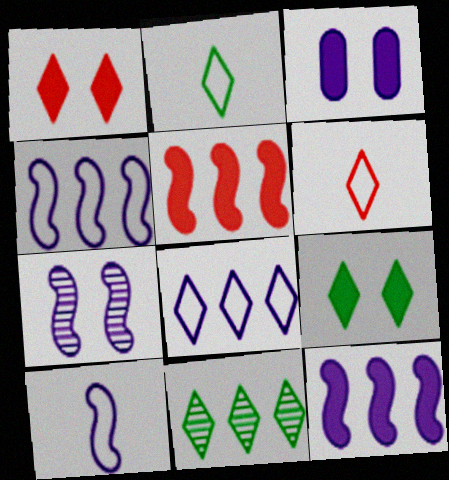[[2, 9, 11], 
[7, 10, 12]]